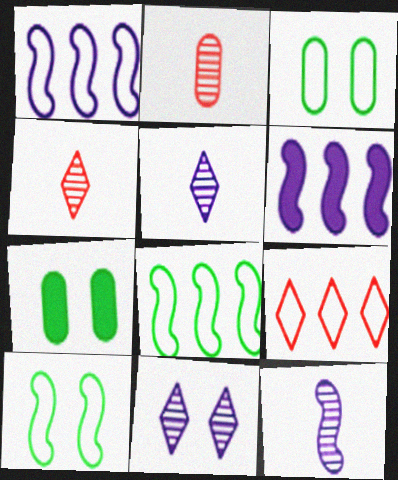[[1, 4, 7], 
[3, 4, 6], 
[7, 9, 12]]